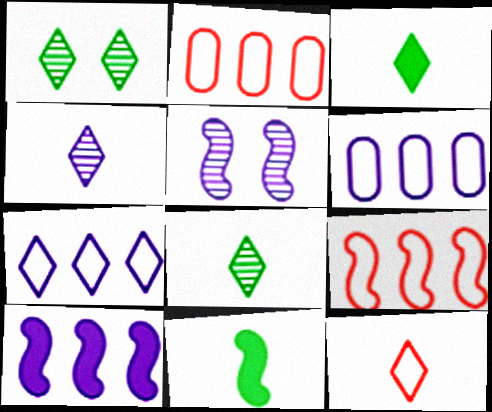[[2, 3, 5], 
[3, 4, 12], 
[5, 9, 11]]